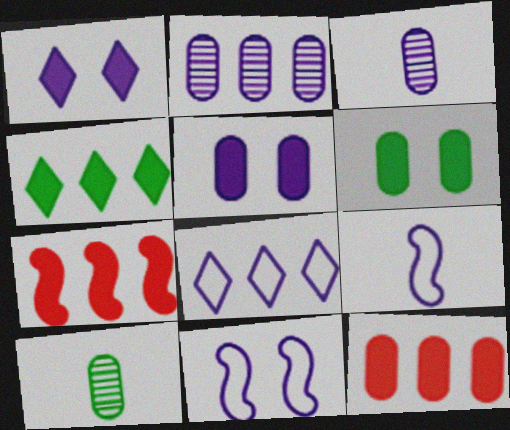[[1, 2, 9]]